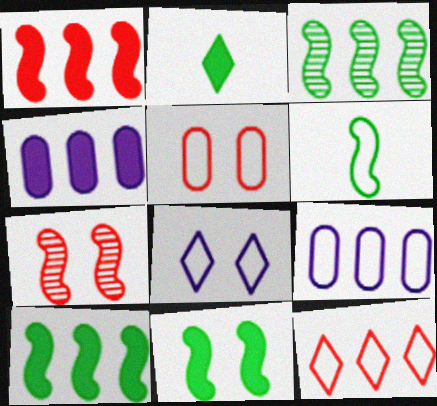[[2, 7, 9], 
[3, 4, 12], 
[3, 6, 11]]